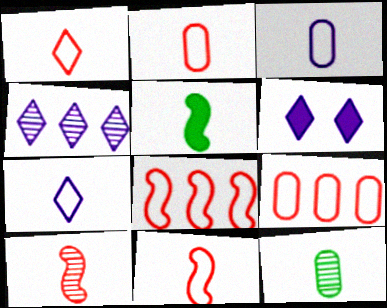[[1, 2, 11], 
[4, 6, 7], 
[6, 8, 12]]